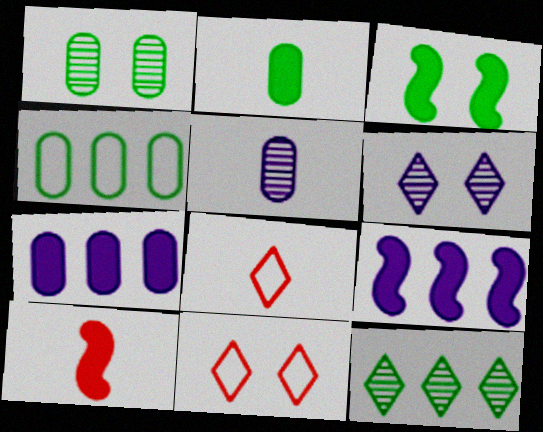[[1, 2, 4], 
[1, 8, 9], 
[3, 9, 10], 
[4, 6, 10]]